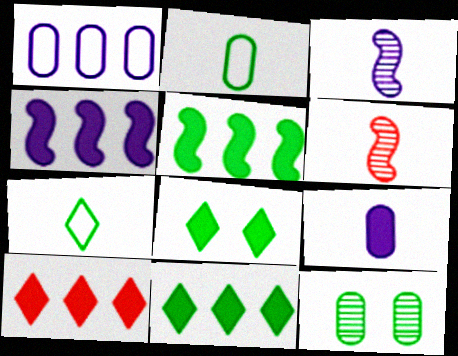[[1, 6, 8], 
[5, 7, 12], 
[6, 7, 9]]